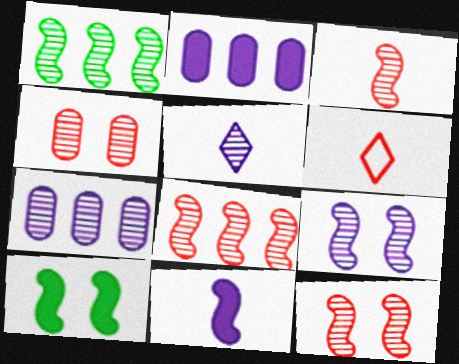[[1, 3, 9], 
[1, 4, 5], 
[3, 8, 12], 
[5, 7, 9], 
[6, 7, 10]]